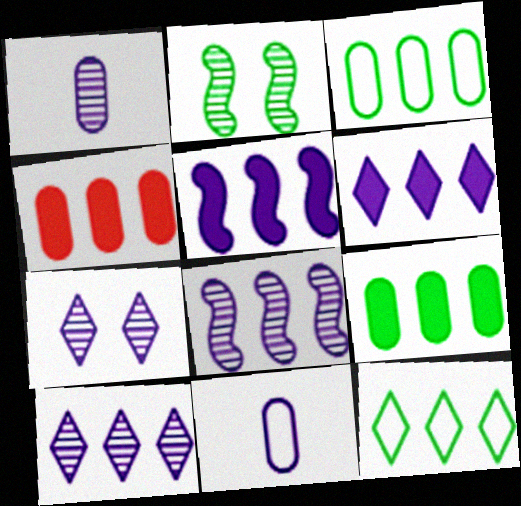[[1, 7, 8], 
[4, 8, 12], 
[5, 7, 11]]